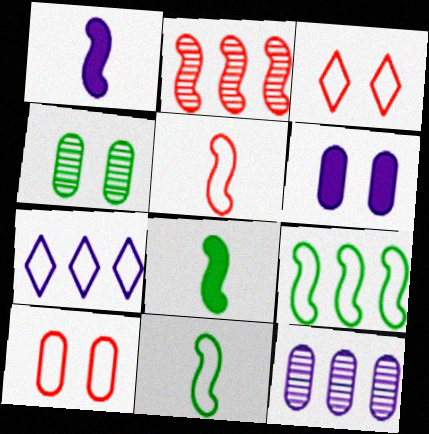[[3, 8, 12], 
[4, 6, 10], 
[7, 10, 11]]